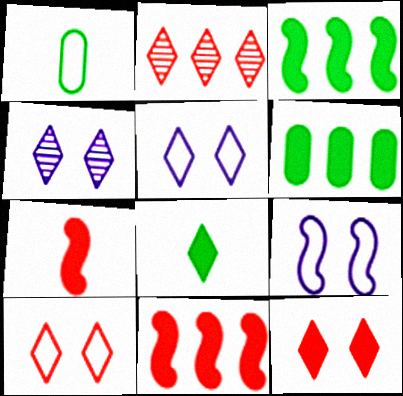[[1, 4, 11], 
[2, 5, 8]]